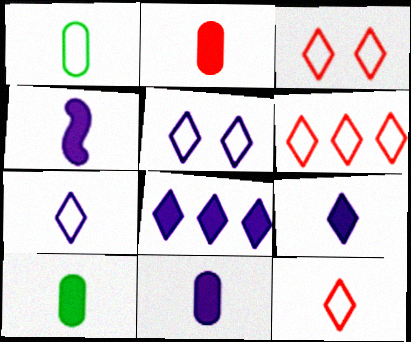[[2, 10, 11], 
[3, 6, 12], 
[4, 9, 11]]